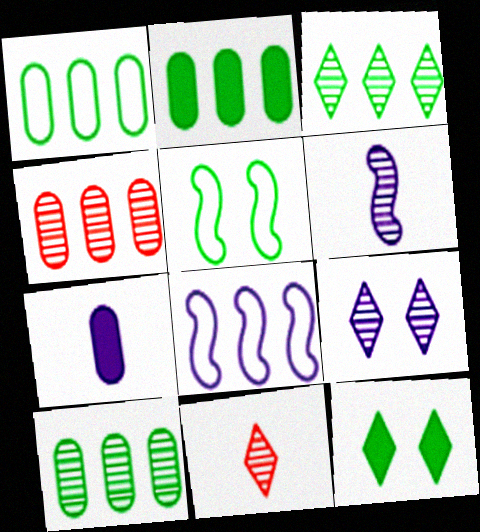[[1, 2, 10], 
[3, 9, 11], 
[7, 8, 9]]